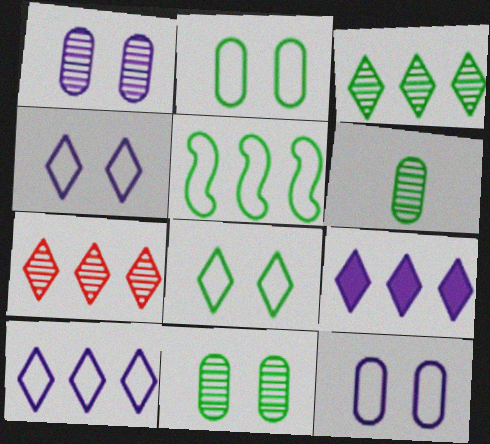[]